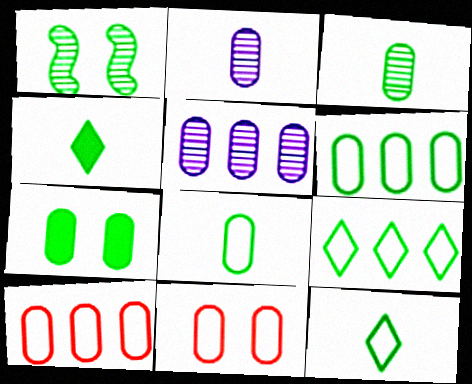[[1, 4, 6], 
[2, 7, 10], 
[3, 6, 7]]